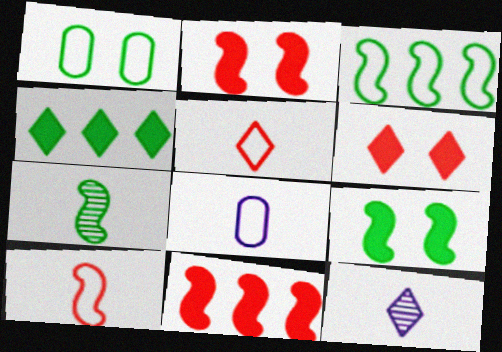[[1, 4, 7], 
[1, 11, 12], 
[3, 7, 9]]